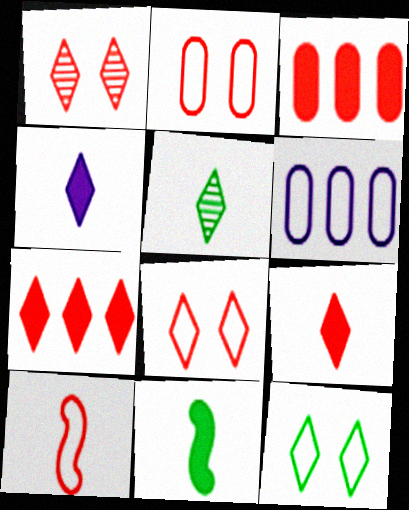[[1, 3, 10], 
[1, 6, 11], 
[6, 10, 12]]